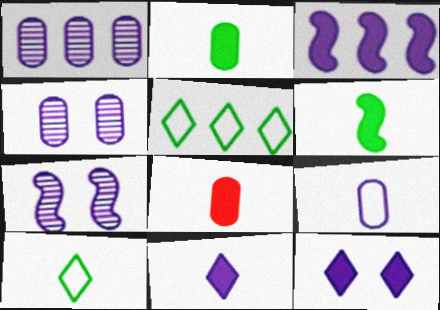[[5, 7, 8], 
[6, 8, 11]]